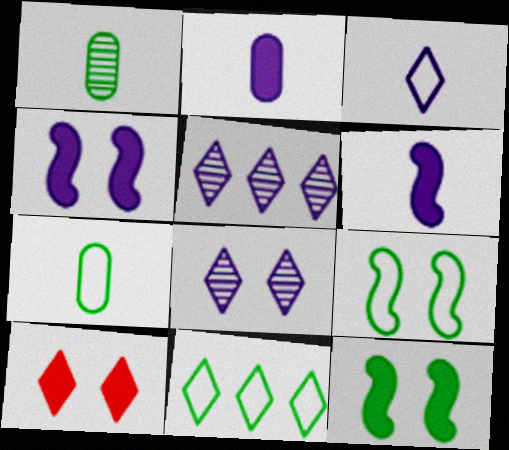[[1, 11, 12], 
[7, 9, 11]]